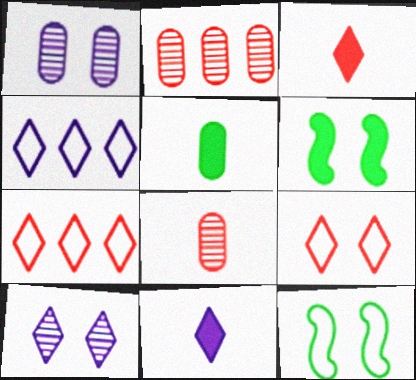[[1, 6, 9], 
[2, 11, 12], 
[4, 6, 8], 
[4, 10, 11]]